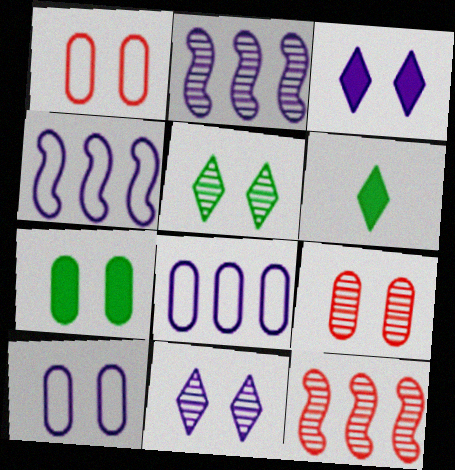[[1, 2, 6], 
[4, 6, 9], 
[6, 10, 12], 
[7, 9, 10]]